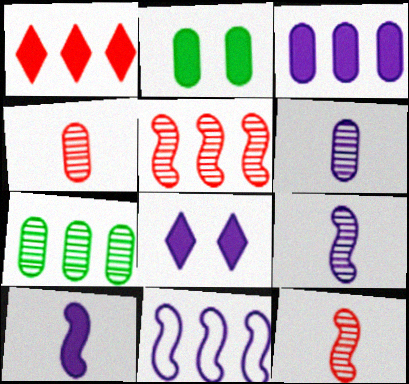[[1, 2, 10], 
[1, 7, 11], 
[3, 8, 10], 
[6, 8, 11]]